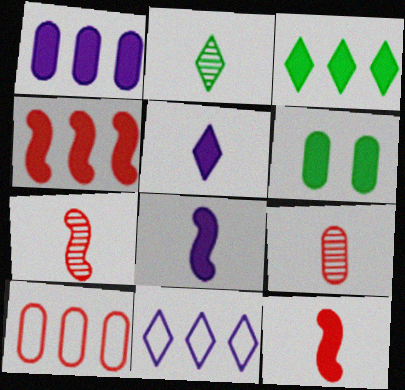[[1, 3, 4], 
[4, 5, 6], 
[6, 7, 11]]